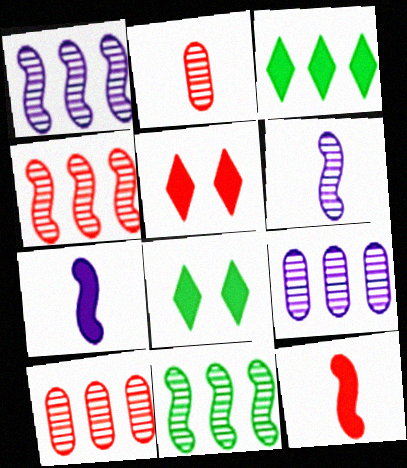[[1, 4, 11]]